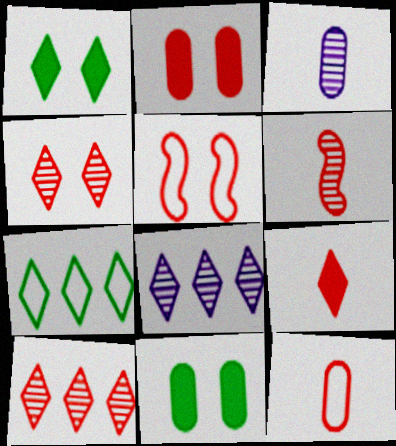[[2, 4, 5], 
[6, 9, 12]]